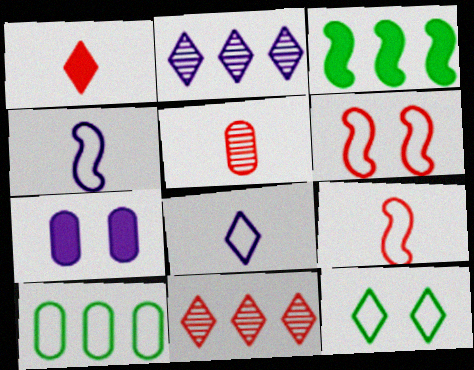[[1, 2, 12], 
[1, 3, 7], 
[1, 5, 9], 
[2, 4, 7], 
[5, 7, 10], 
[6, 8, 10]]